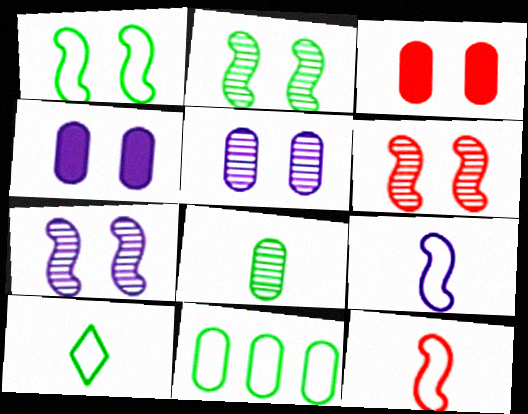[[1, 10, 11], 
[2, 6, 7]]